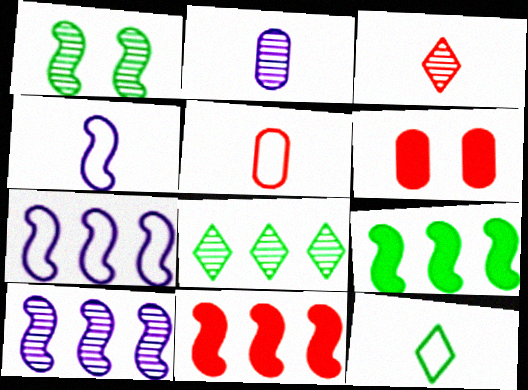[[1, 4, 11], 
[4, 5, 12], 
[4, 6, 8], 
[6, 10, 12]]